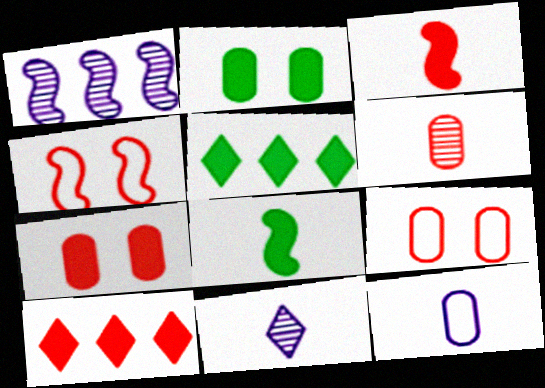[[1, 4, 8], 
[2, 5, 8], 
[3, 7, 10], 
[4, 6, 10]]